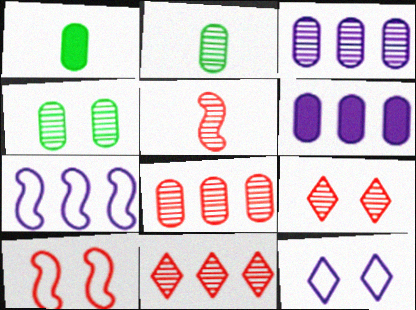[[1, 7, 9], 
[5, 8, 9]]